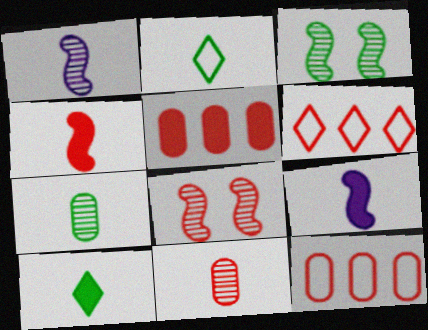[[2, 9, 11]]